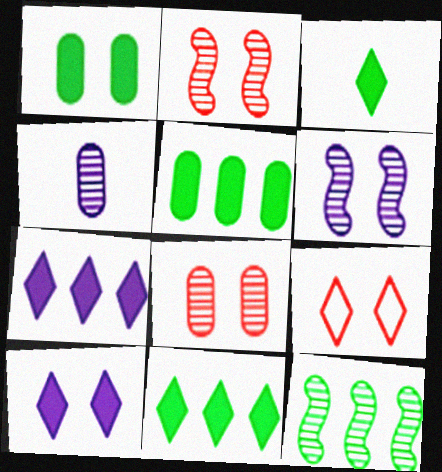[[1, 6, 9]]